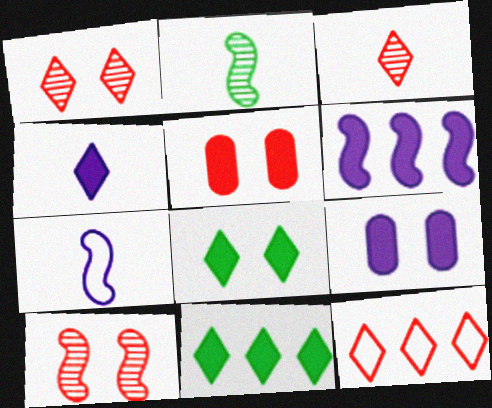[[2, 9, 12], 
[4, 6, 9]]